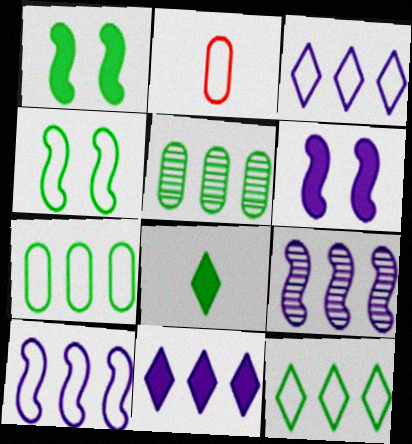[[2, 3, 4], 
[4, 5, 8]]